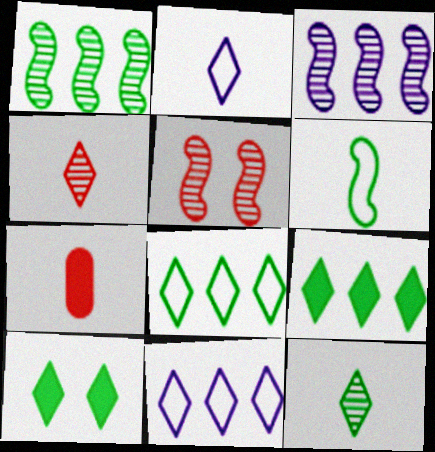[[4, 10, 11], 
[8, 10, 12]]